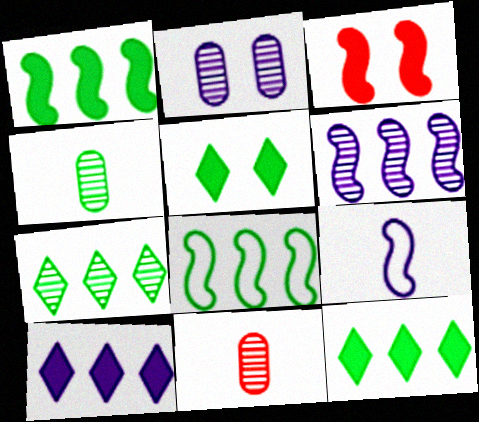[[2, 9, 10], 
[4, 5, 8]]